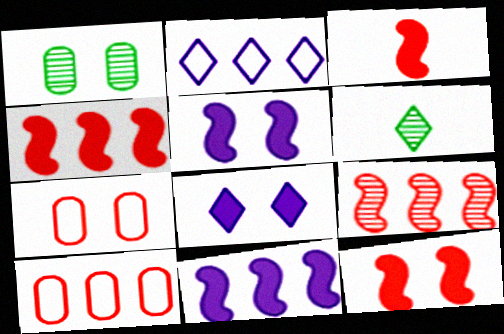[[1, 2, 3], 
[3, 4, 12], 
[5, 6, 10], 
[6, 7, 11]]